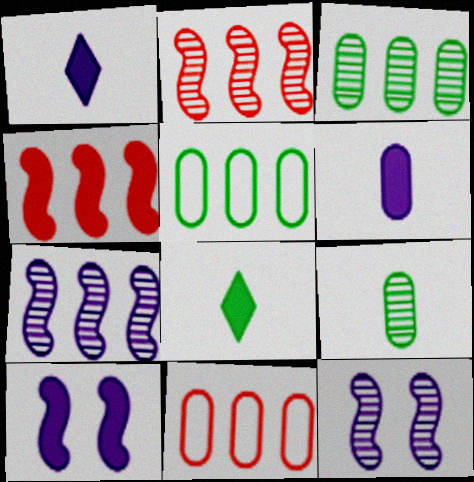[[8, 11, 12]]